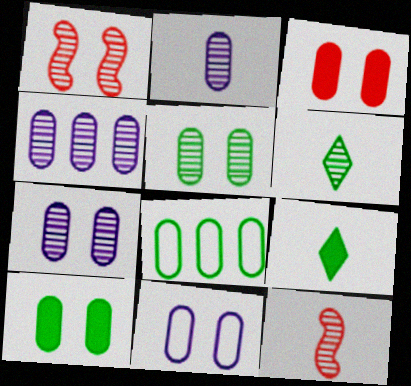[[1, 4, 6], 
[2, 3, 8], 
[2, 4, 7], 
[2, 6, 12], 
[3, 5, 11]]